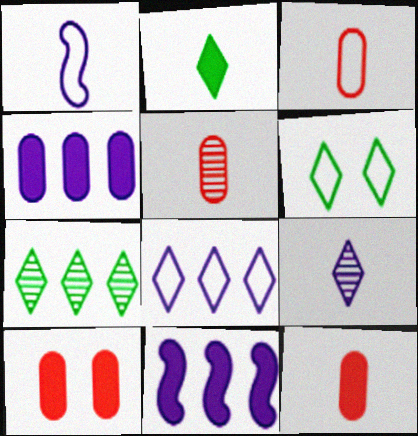[[1, 2, 5], 
[1, 7, 10], 
[2, 6, 7], 
[2, 10, 11], 
[3, 5, 12], 
[5, 6, 11]]